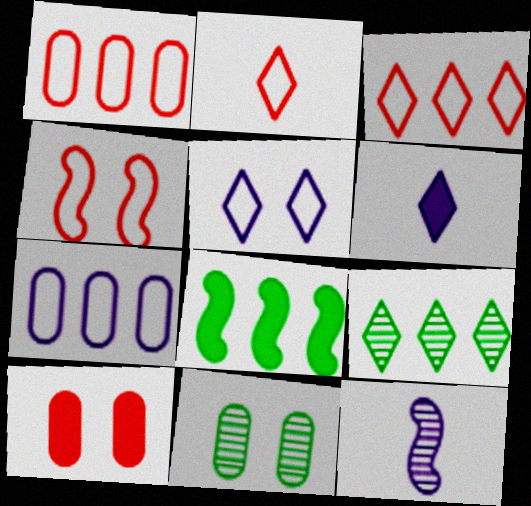[[1, 2, 4], 
[4, 8, 12], 
[6, 8, 10]]